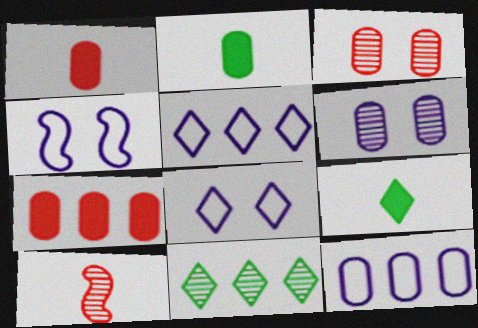[[1, 4, 11], 
[2, 3, 12], 
[6, 10, 11]]